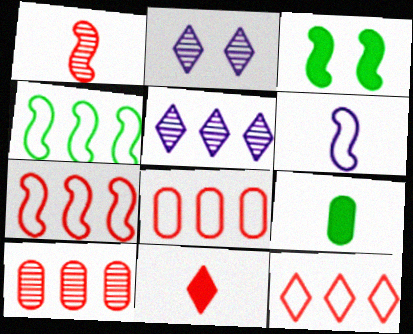[[2, 7, 9], 
[7, 8, 12]]